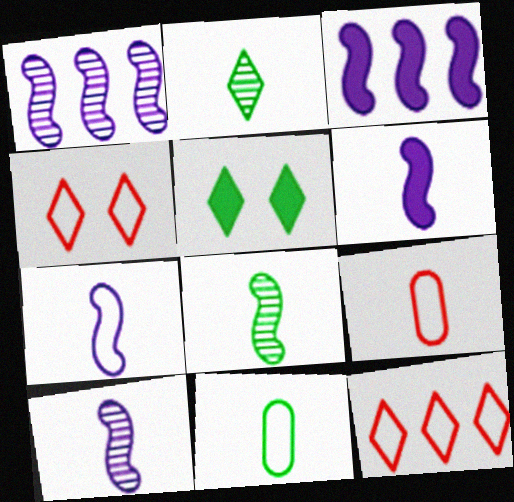[[1, 5, 9], 
[2, 6, 9], 
[6, 7, 10]]